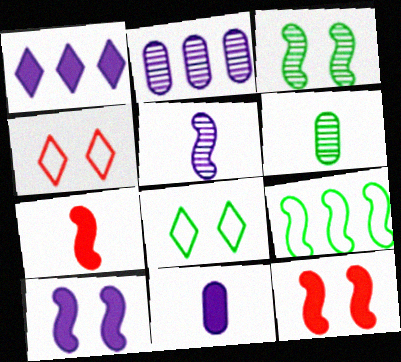[[1, 10, 11], 
[2, 7, 8], 
[5, 9, 12]]